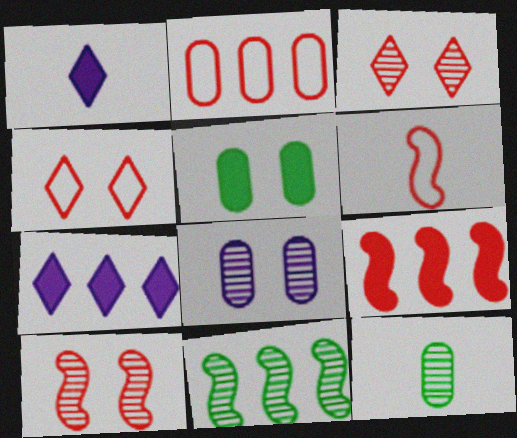[[1, 5, 9], 
[1, 6, 12], 
[2, 4, 6], 
[2, 7, 11], 
[6, 9, 10]]